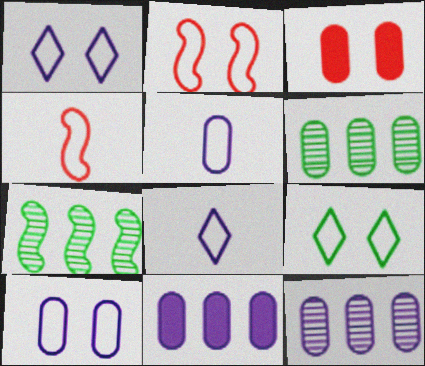[[2, 9, 10], 
[3, 5, 6], 
[3, 7, 8]]